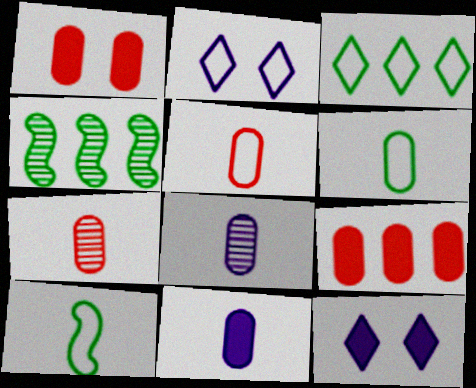[[4, 5, 12], 
[6, 7, 11]]